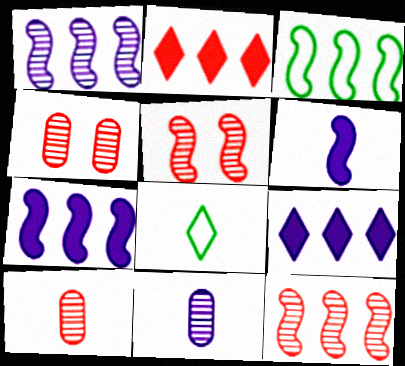[[3, 5, 6], 
[3, 7, 12], 
[4, 7, 8], 
[6, 8, 10]]